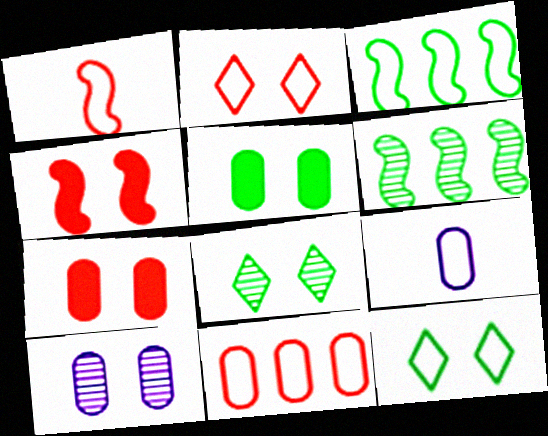[[1, 2, 11], 
[2, 3, 9], 
[4, 10, 12]]